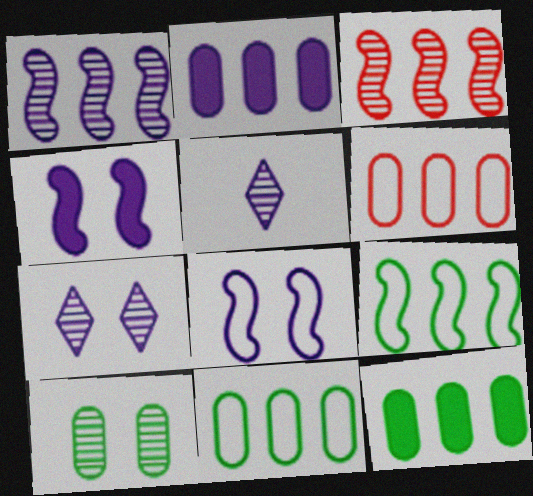[[2, 5, 8], 
[3, 5, 10]]